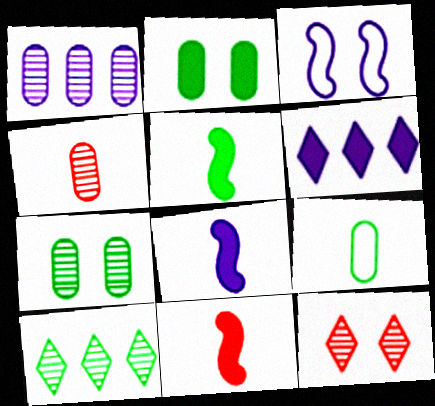[[1, 4, 7], 
[2, 3, 12], 
[2, 6, 11], 
[5, 8, 11]]